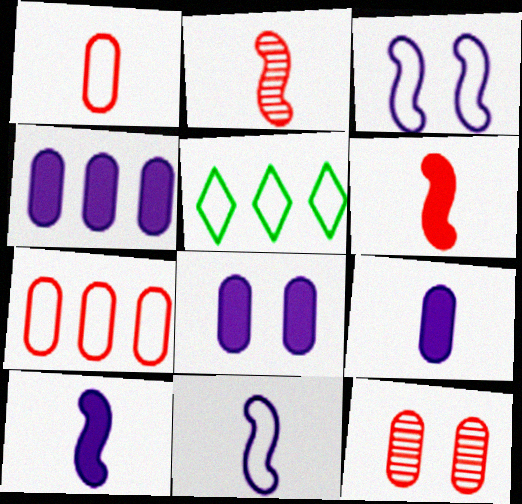[[1, 3, 5], 
[2, 5, 8], 
[4, 8, 9], 
[5, 10, 12]]